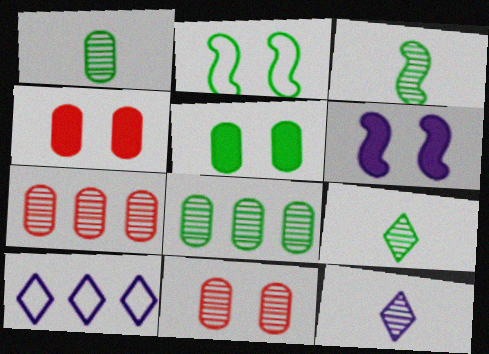[[1, 3, 9], 
[3, 4, 10]]